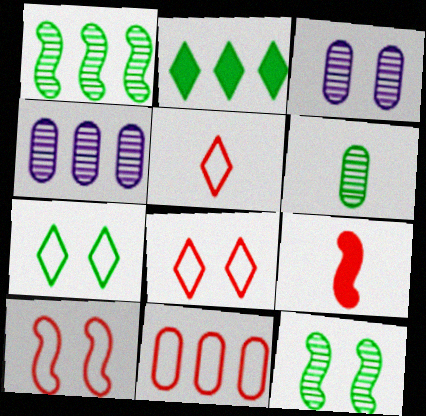[[4, 7, 9], 
[5, 10, 11]]